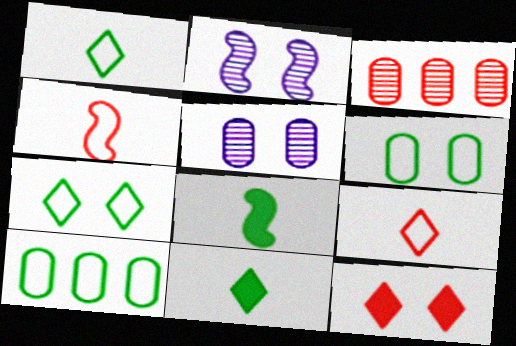[[2, 6, 12], 
[3, 4, 12]]